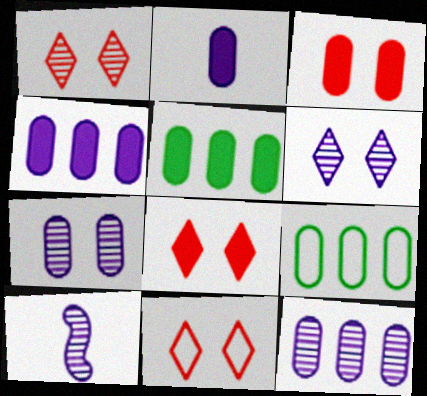[[1, 8, 11], 
[2, 3, 5], 
[5, 10, 11], 
[6, 10, 12], 
[8, 9, 10]]